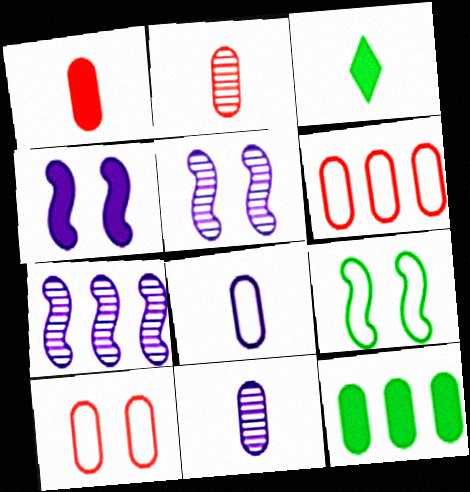[[3, 5, 6], 
[3, 7, 10], 
[10, 11, 12]]